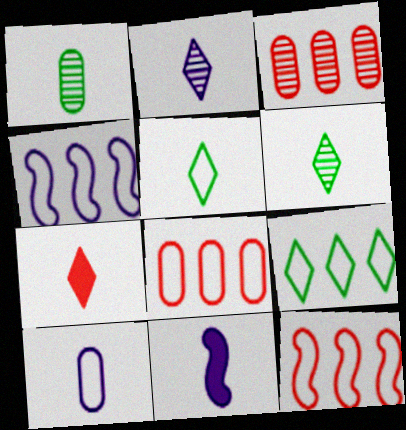[[2, 5, 7], 
[2, 10, 11], 
[4, 8, 9]]